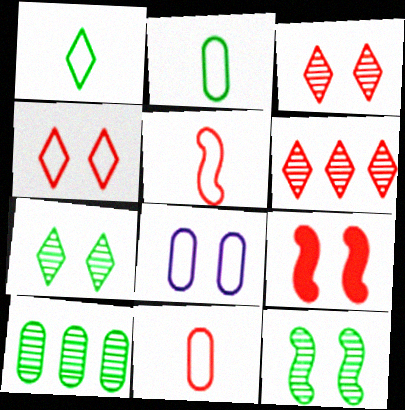[[6, 9, 11], 
[7, 8, 9]]